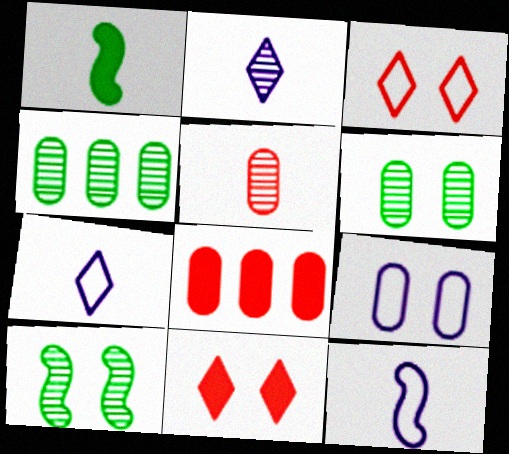[[1, 5, 7], 
[4, 11, 12], 
[7, 8, 10], 
[9, 10, 11]]